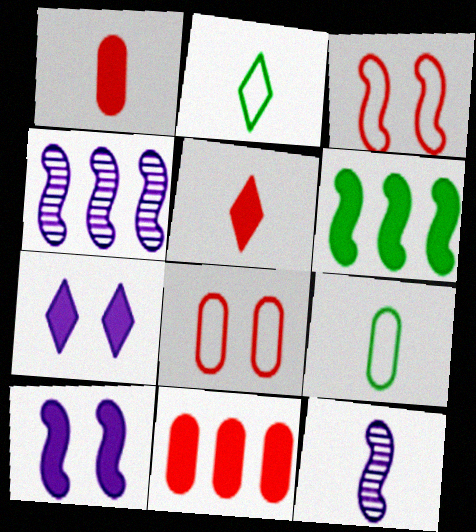[[1, 2, 12], 
[1, 6, 7], 
[3, 6, 12], 
[5, 9, 12]]